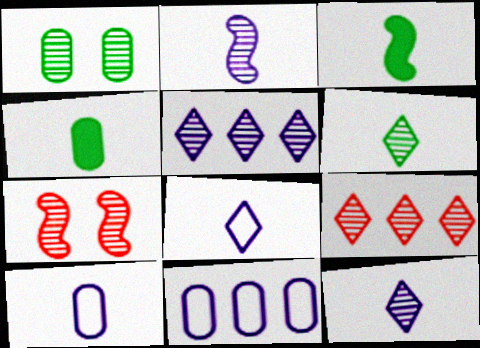[[1, 2, 9]]